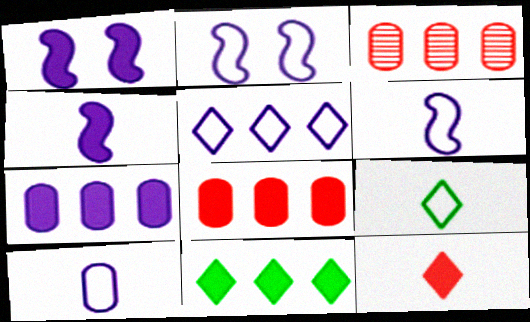[[1, 3, 9], 
[2, 5, 10]]